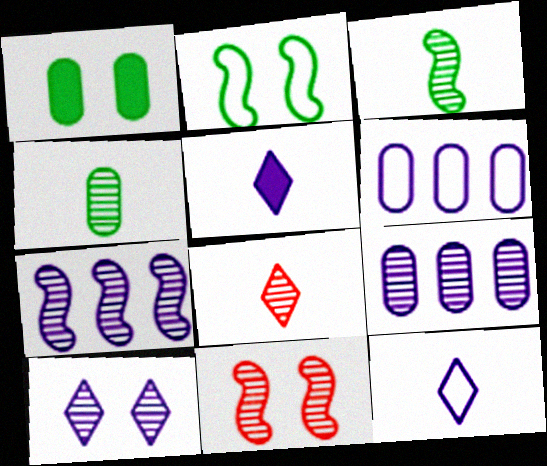[[3, 7, 11]]